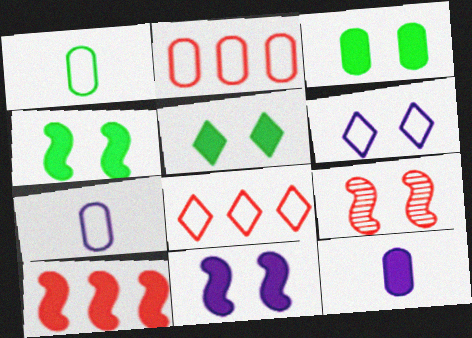[[3, 4, 5], 
[3, 6, 9], 
[5, 10, 12]]